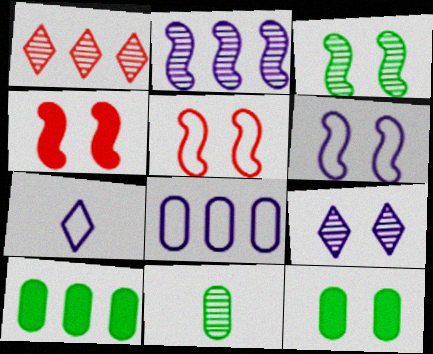[[3, 4, 6], 
[5, 9, 12], 
[6, 7, 8]]